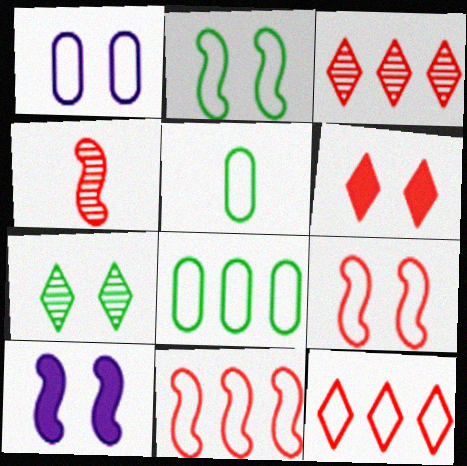[[3, 5, 10]]